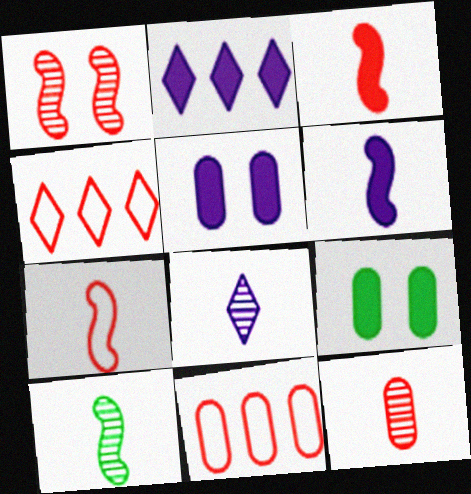[[2, 3, 9], 
[2, 5, 6], 
[4, 5, 10], 
[6, 7, 10], 
[8, 10, 12]]